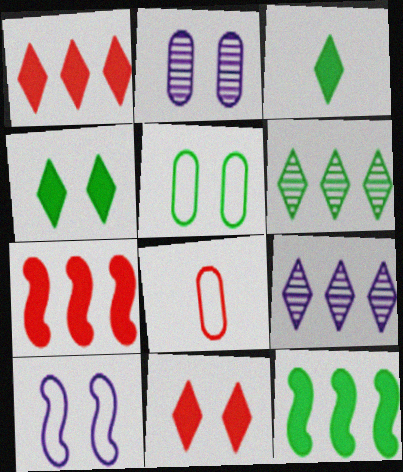[]